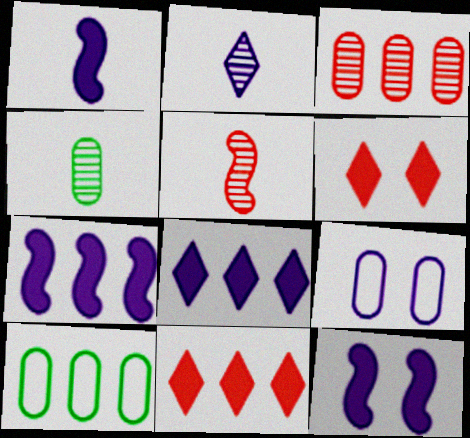[[1, 7, 12], 
[2, 4, 5], 
[2, 7, 9]]